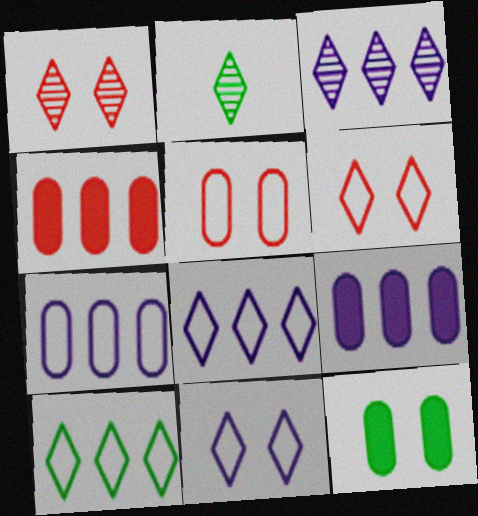[[1, 2, 3]]